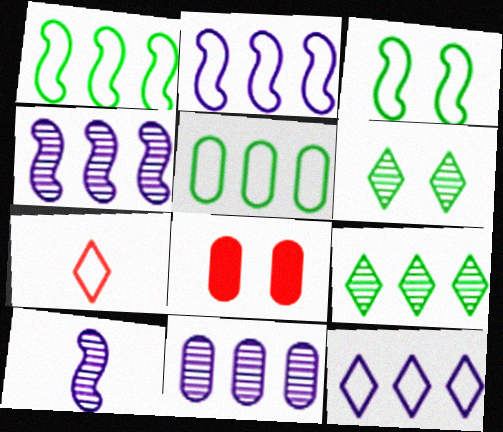[]